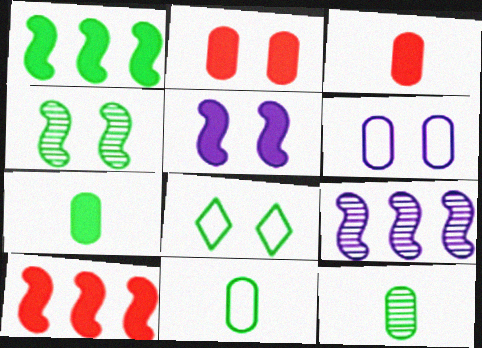[[1, 8, 12], 
[3, 8, 9], 
[7, 11, 12]]